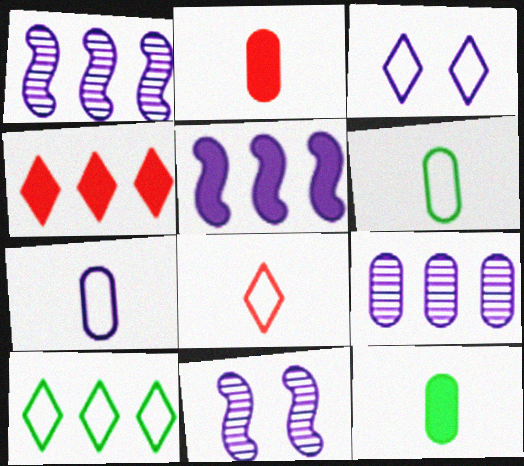[[2, 10, 11], 
[3, 8, 10], 
[4, 6, 11]]